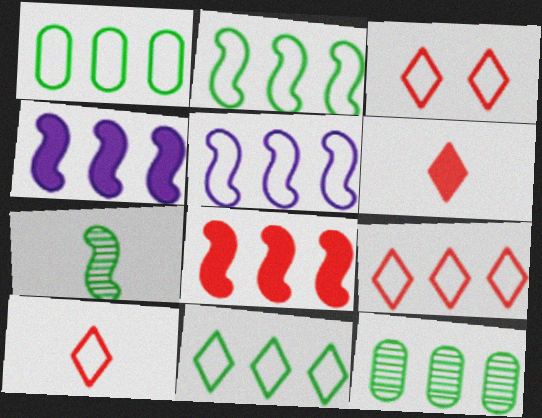[[1, 2, 11], 
[1, 5, 9], 
[3, 9, 10], 
[4, 9, 12]]